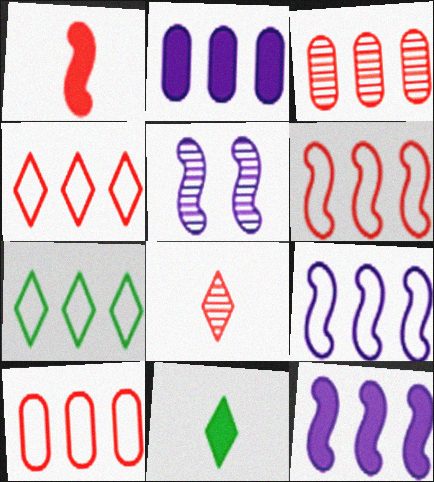[[3, 7, 12], 
[4, 6, 10], 
[5, 10, 11], 
[7, 9, 10]]